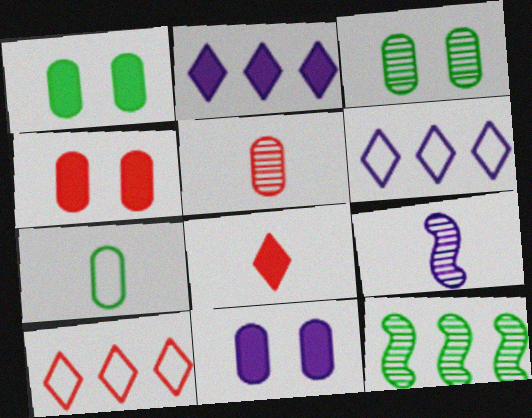[[1, 4, 11], 
[1, 9, 10], 
[6, 9, 11], 
[7, 8, 9]]